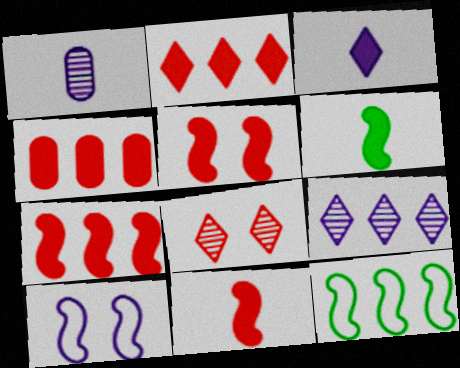[[2, 4, 7], 
[4, 9, 12], 
[5, 7, 11]]